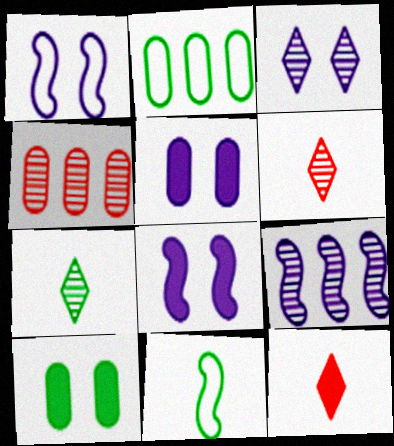[[1, 3, 5], 
[2, 6, 8]]